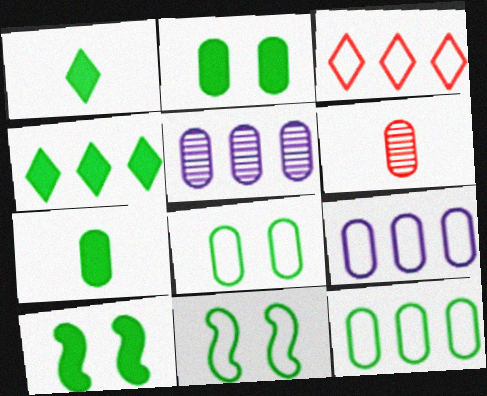[[2, 6, 9], 
[4, 7, 10]]